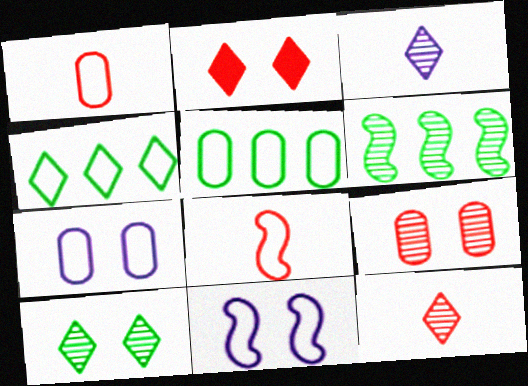[[1, 4, 11], 
[1, 5, 7], 
[2, 3, 4], 
[3, 6, 9], 
[4, 7, 8]]